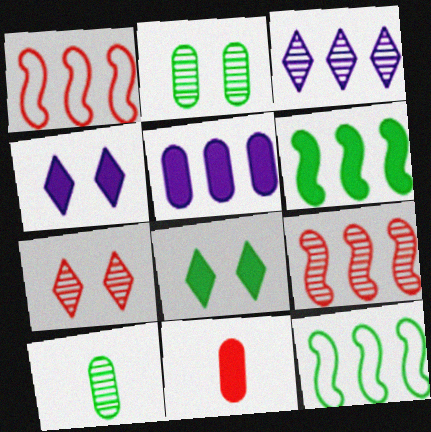[[1, 4, 10], 
[1, 7, 11], 
[4, 6, 11], 
[8, 10, 12]]